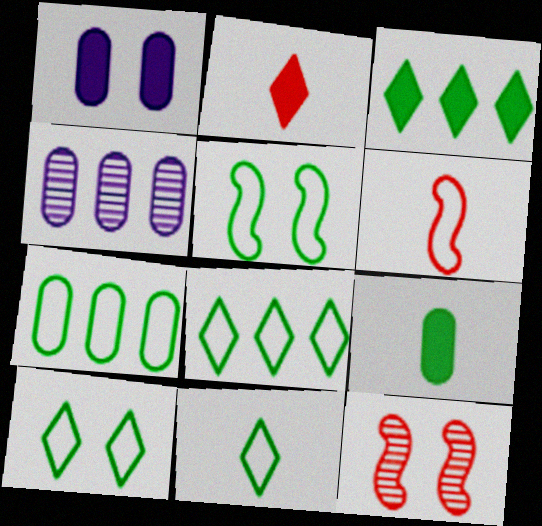[[1, 10, 12], 
[2, 4, 5], 
[5, 7, 11], 
[8, 10, 11]]